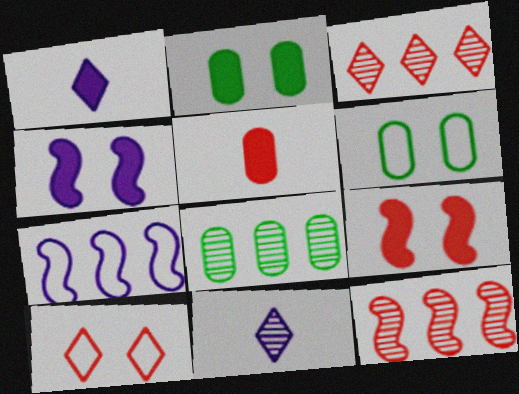[[1, 6, 12], 
[5, 10, 12]]